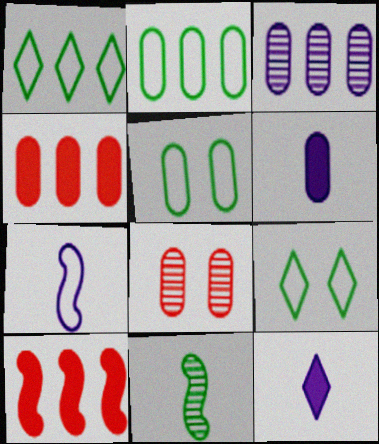[[1, 3, 10], 
[2, 3, 4], 
[2, 6, 8]]